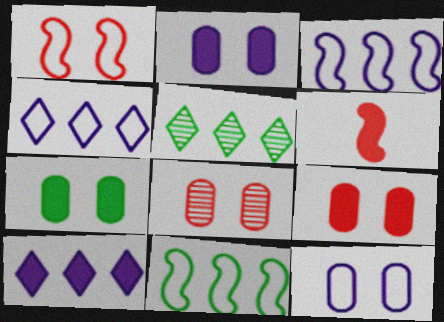[[2, 7, 9], 
[5, 6, 12], 
[6, 7, 10], 
[7, 8, 12]]